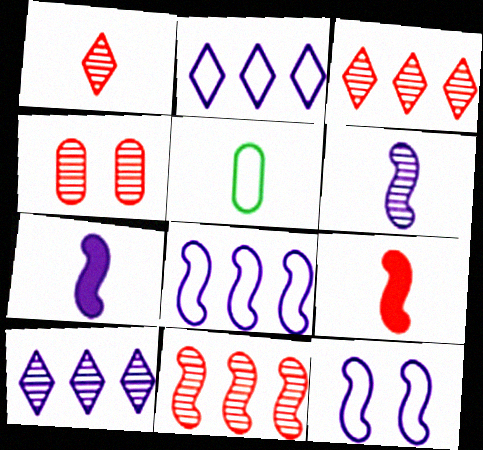[[1, 4, 11], 
[1, 5, 7]]